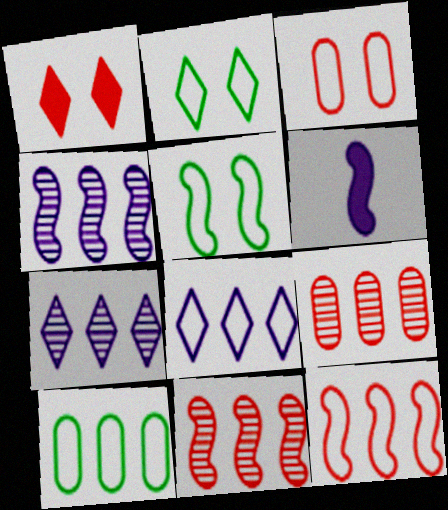[[2, 6, 9], 
[5, 6, 11], 
[8, 10, 12]]